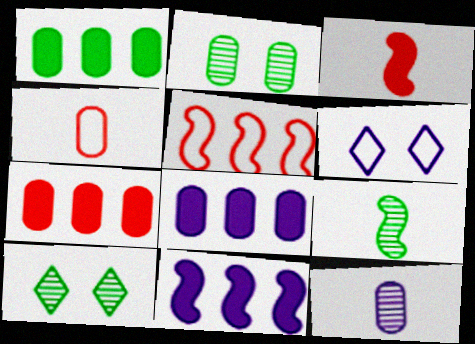[[1, 7, 8], 
[2, 4, 8], 
[4, 10, 11], 
[6, 7, 9], 
[6, 11, 12]]